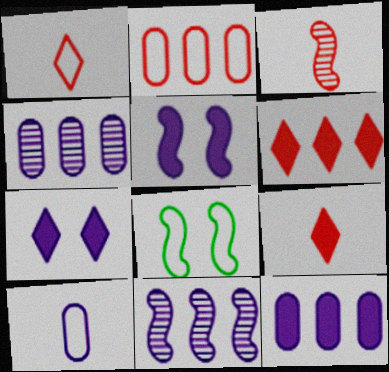[[4, 8, 9], 
[7, 10, 11]]